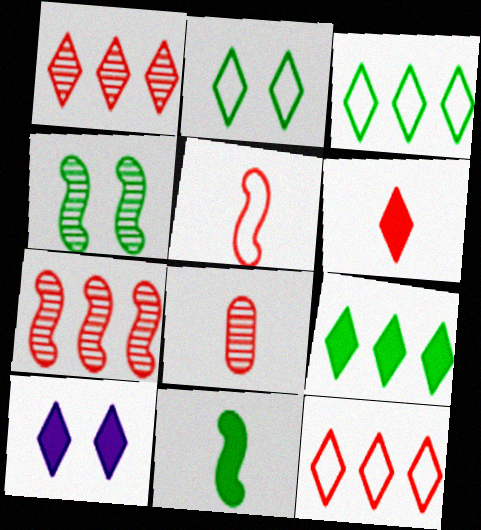[[5, 6, 8], 
[6, 9, 10]]